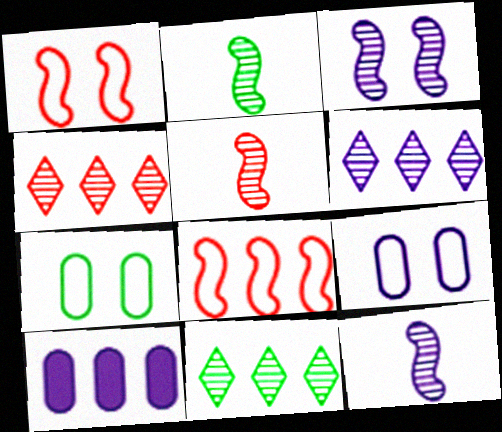[[2, 5, 12], 
[4, 6, 11], 
[8, 10, 11]]